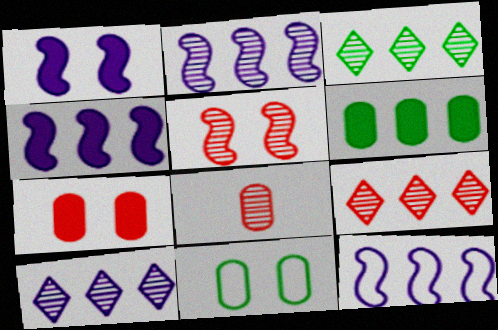[[2, 4, 12], 
[3, 9, 10], 
[5, 8, 9], 
[6, 9, 12]]